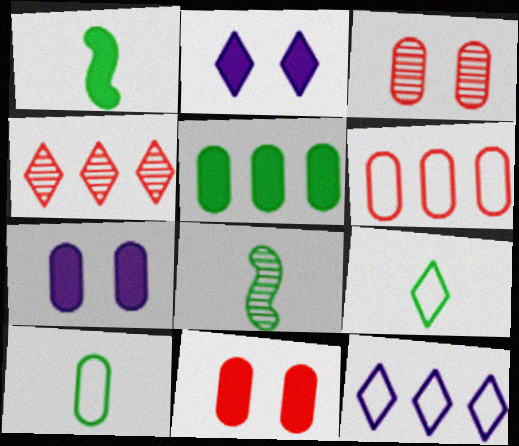[[1, 3, 12], 
[2, 4, 9], 
[2, 6, 8], 
[8, 11, 12]]